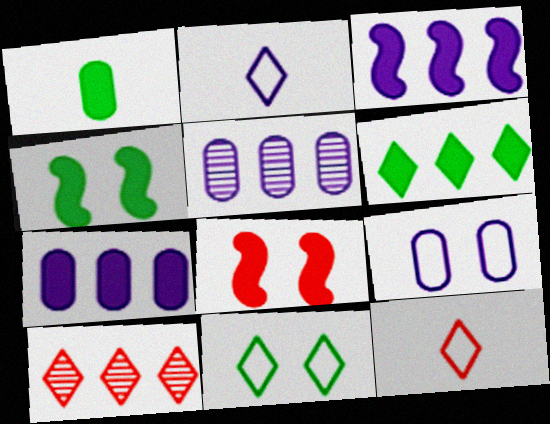[[1, 4, 6], 
[4, 5, 12]]